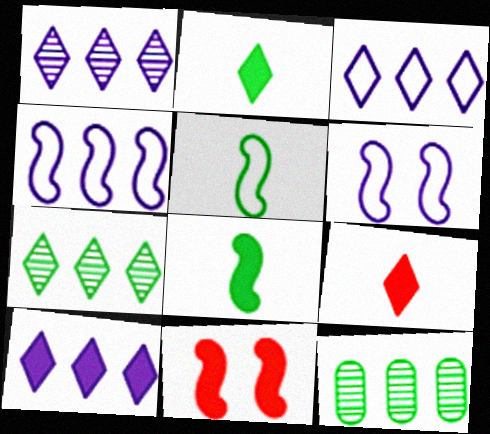[[1, 3, 10], 
[6, 9, 12]]